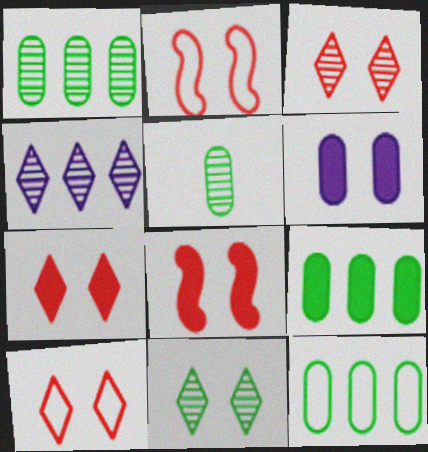[[1, 9, 12], 
[2, 6, 11], 
[3, 7, 10]]